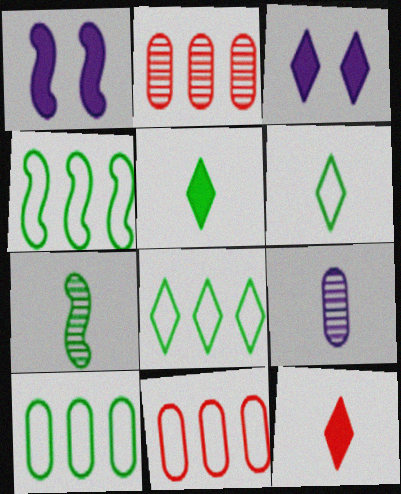[[1, 2, 6], 
[3, 7, 11], 
[4, 8, 10]]